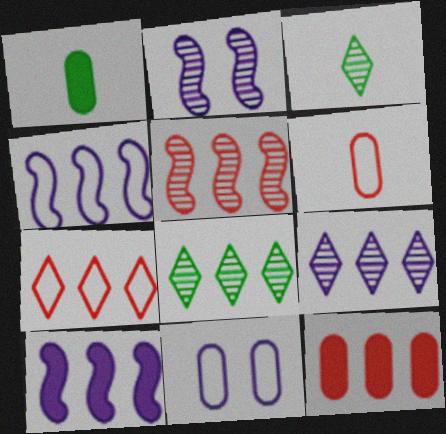[[1, 2, 7], 
[4, 8, 12], 
[5, 7, 12]]